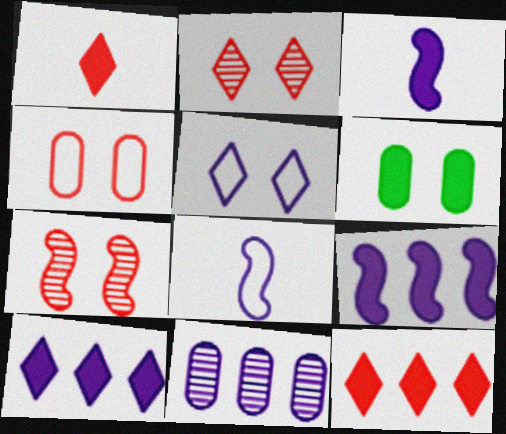[[1, 6, 9], 
[3, 5, 11], 
[3, 6, 12], 
[5, 6, 7]]